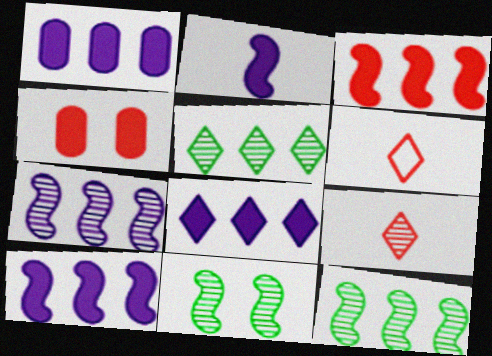[[1, 6, 11], 
[1, 8, 10]]